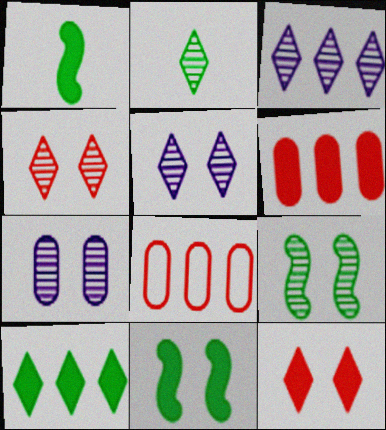[[1, 5, 8], 
[2, 3, 4], 
[4, 7, 9]]